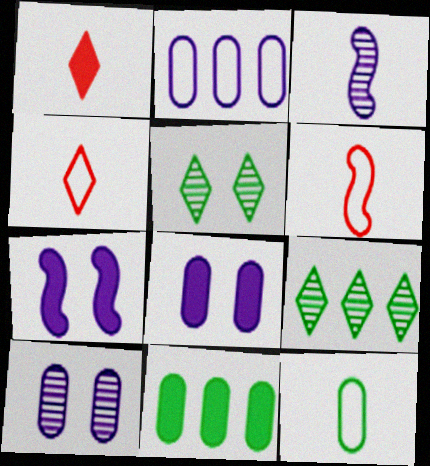[[1, 3, 12], 
[1, 7, 11], 
[6, 8, 9]]